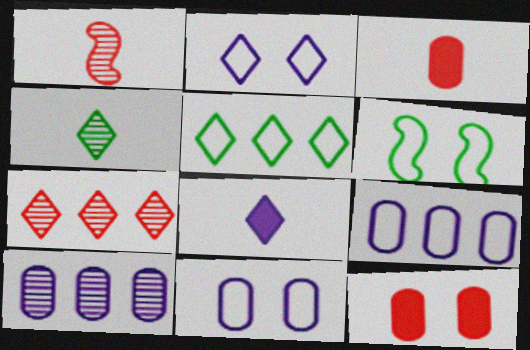[]